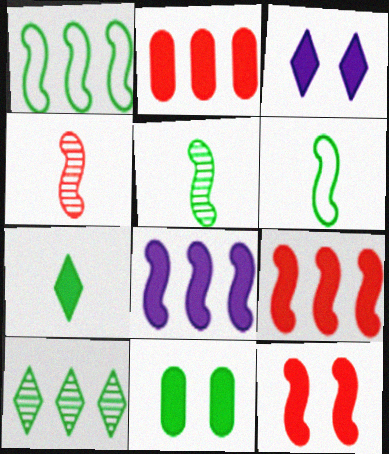[[3, 11, 12], 
[6, 10, 11]]